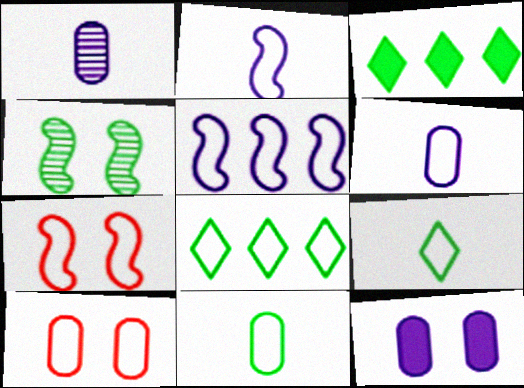[[1, 3, 7], 
[2, 8, 10], 
[3, 4, 11], 
[5, 9, 10], 
[6, 7, 8]]